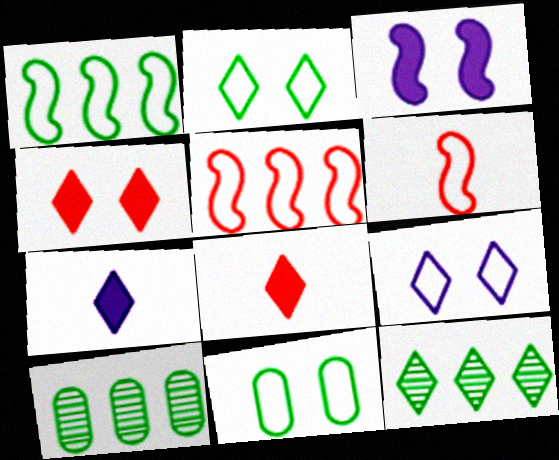[[8, 9, 12]]